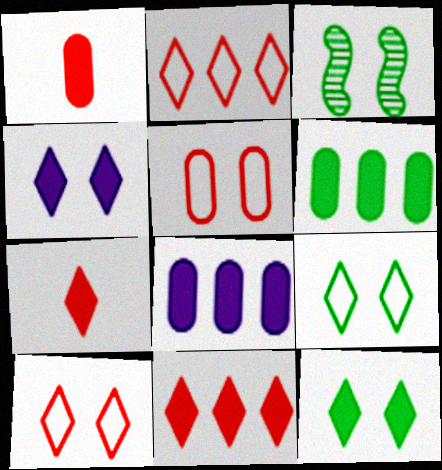[[3, 4, 5]]